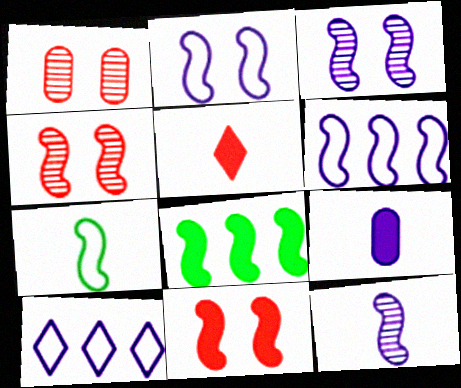[[3, 9, 10]]